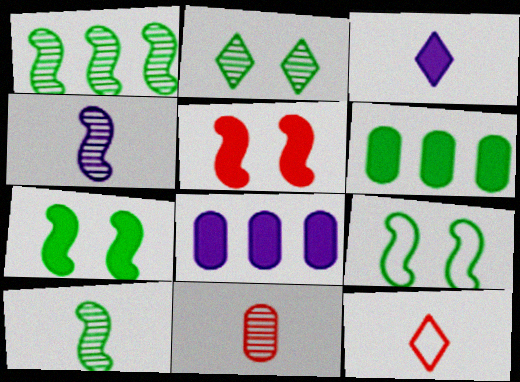[[3, 5, 6]]